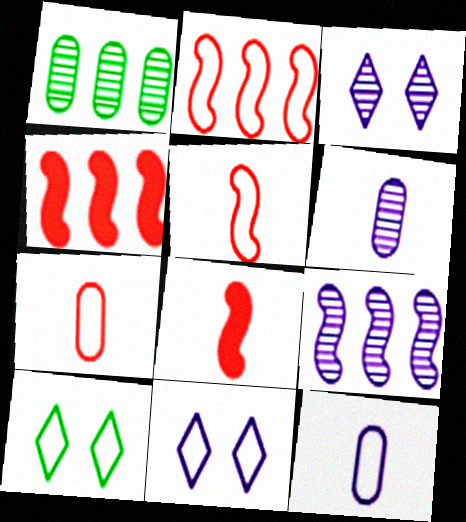[[1, 8, 11], 
[2, 10, 12], 
[3, 6, 9], 
[4, 6, 10]]